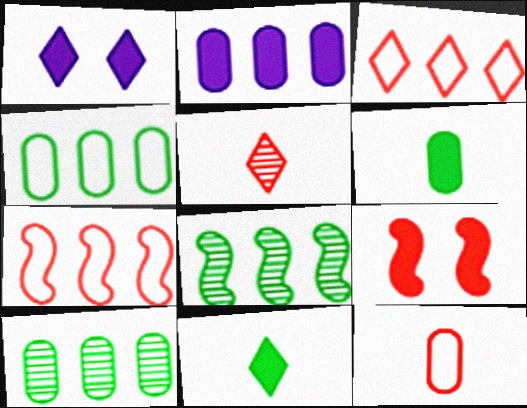[[1, 8, 12], 
[2, 3, 8], 
[2, 9, 11]]